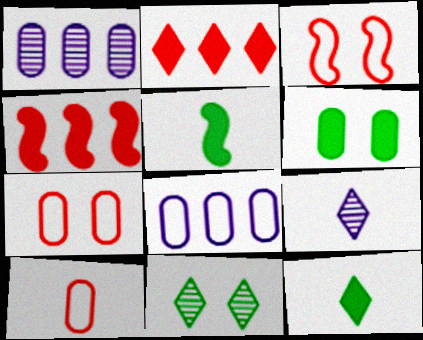[[1, 3, 12], 
[1, 6, 10], 
[5, 9, 10]]